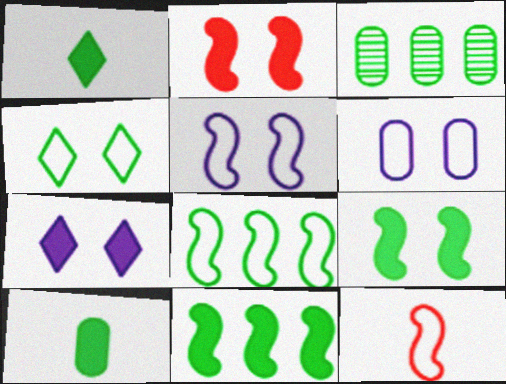[[3, 7, 12], 
[5, 8, 12]]